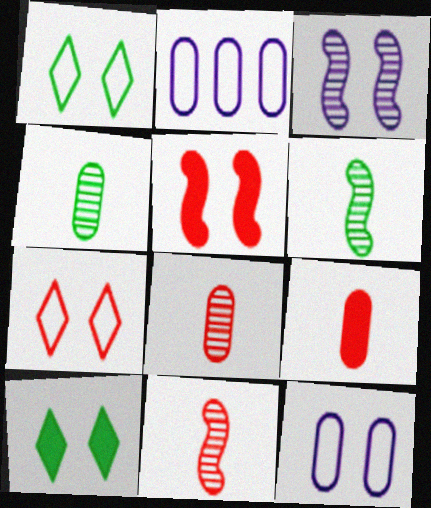[[2, 10, 11]]